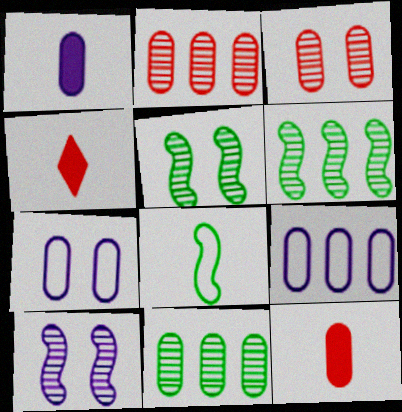[[4, 5, 9], 
[4, 6, 7], 
[7, 11, 12]]